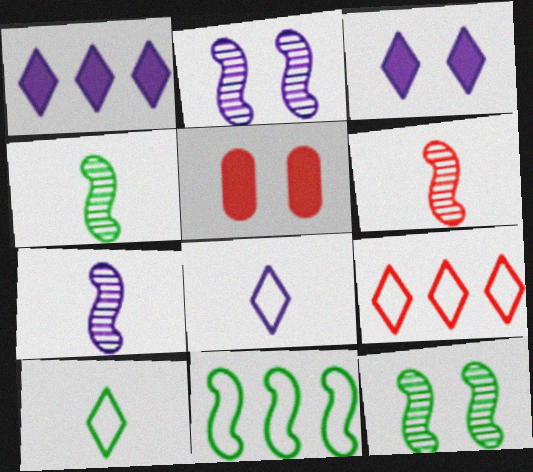[[4, 6, 7], 
[5, 6, 9]]